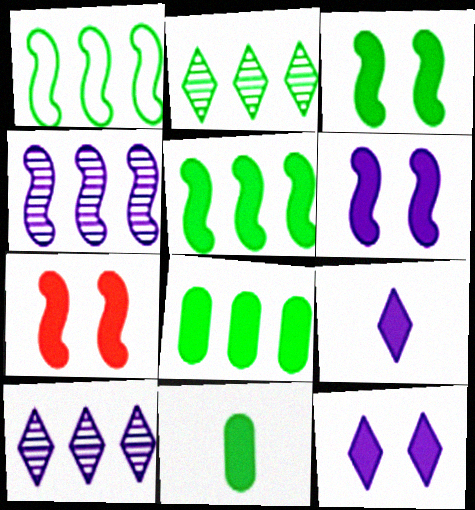[[1, 2, 8], 
[3, 6, 7], 
[7, 8, 9]]